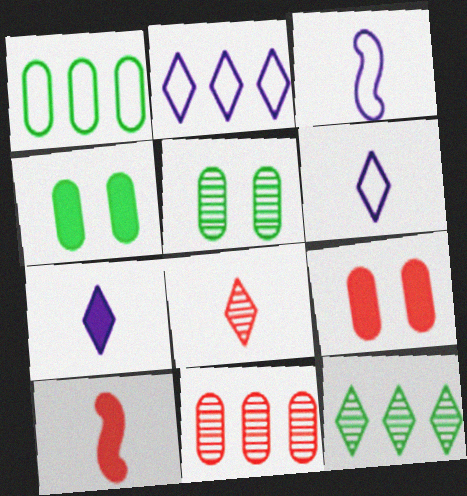[[2, 5, 10], 
[3, 9, 12]]